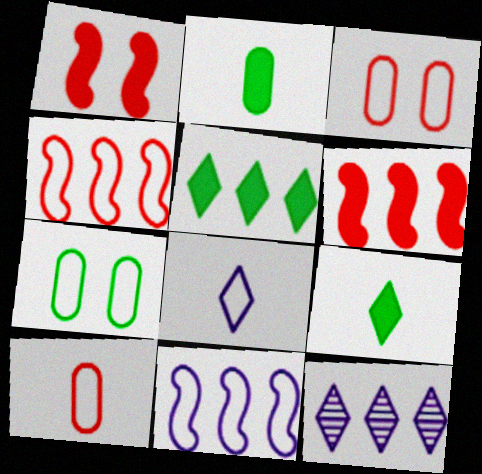[[4, 7, 8]]